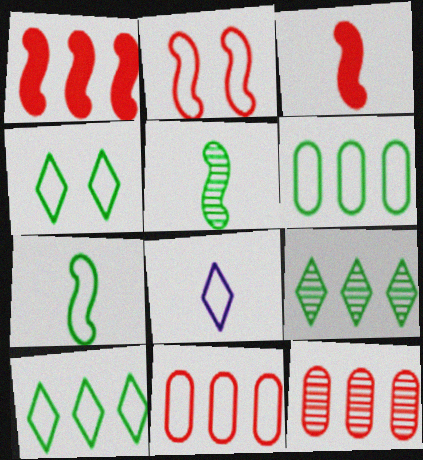[[2, 6, 8], 
[4, 6, 7]]